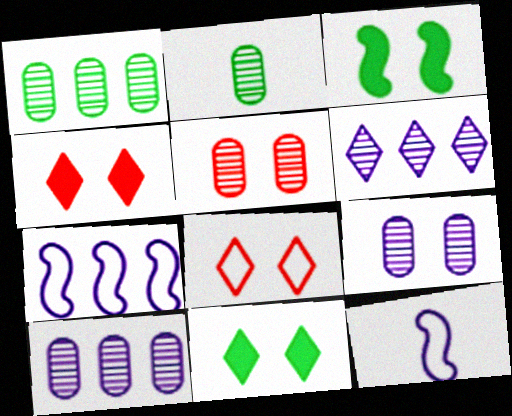[[1, 4, 12], 
[2, 4, 7], 
[2, 5, 10], 
[3, 8, 9]]